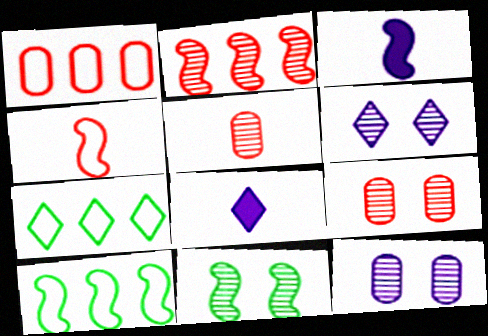[[1, 8, 11], 
[3, 7, 9], 
[6, 9, 11], 
[8, 9, 10]]